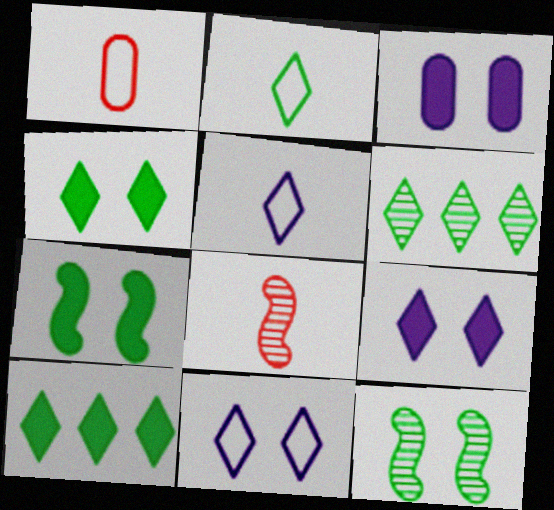[[2, 4, 6]]